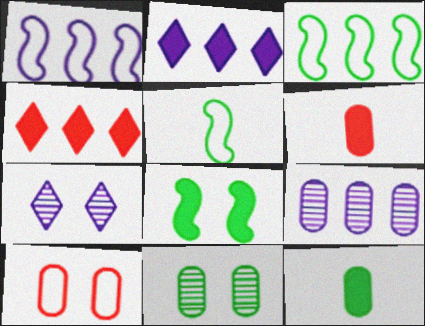[[1, 2, 9], 
[2, 6, 8], 
[3, 4, 9], 
[3, 6, 7], 
[7, 8, 10], 
[9, 10, 12]]